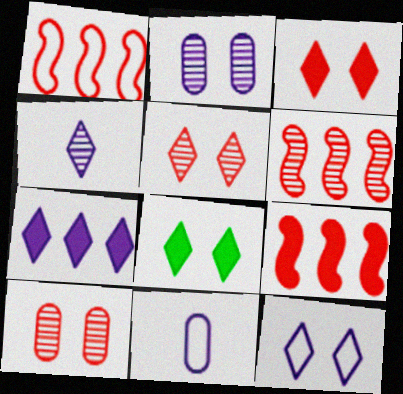[[1, 6, 9], 
[4, 7, 12], 
[5, 8, 12], 
[6, 8, 11]]